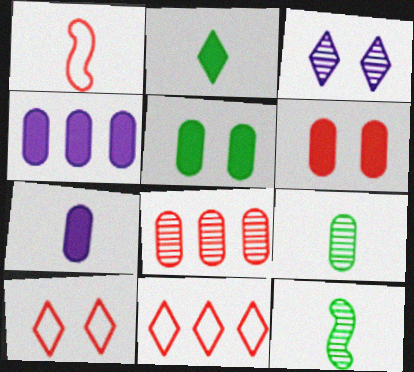[[2, 3, 11], 
[3, 8, 12], 
[4, 10, 12]]